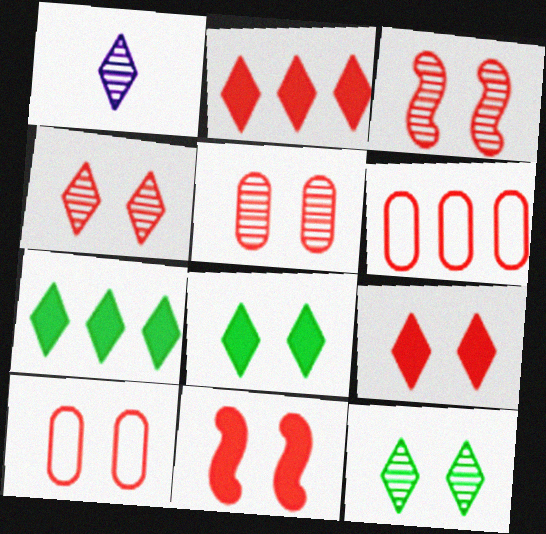[[3, 4, 5], 
[3, 9, 10], 
[4, 10, 11]]